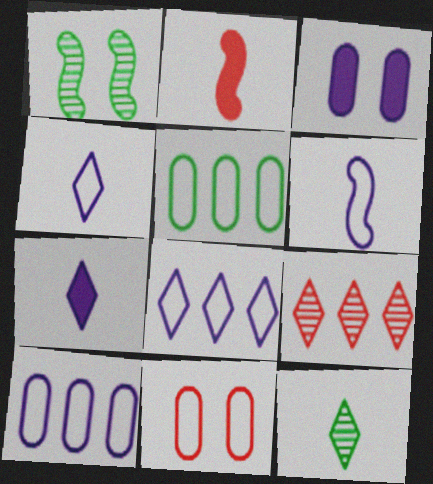[[2, 9, 11]]